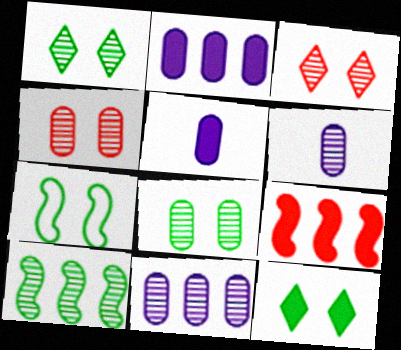[[3, 6, 10], 
[5, 9, 12], 
[7, 8, 12]]